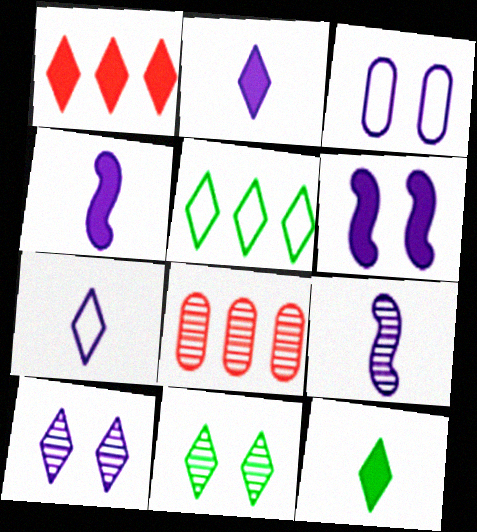[[1, 7, 11], 
[3, 6, 10], 
[5, 11, 12], 
[8, 9, 11]]